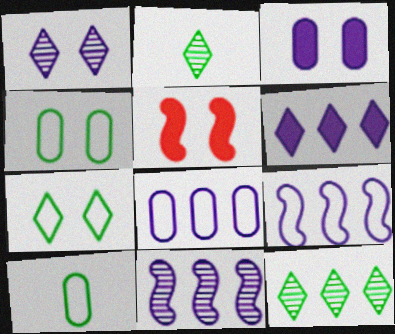[[1, 4, 5], 
[2, 5, 8], 
[6, 8, 11]]